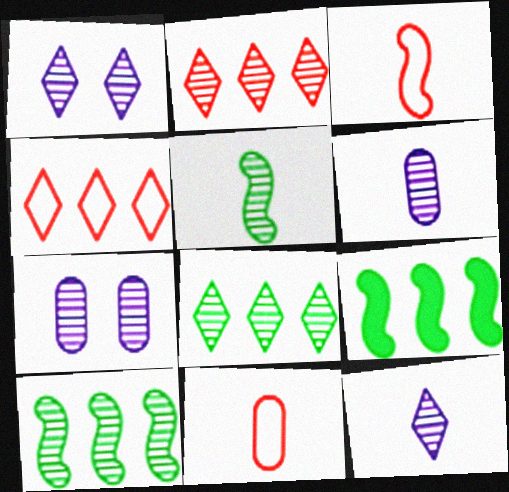[[1, 9, 11], 
[2, 5, 7]]